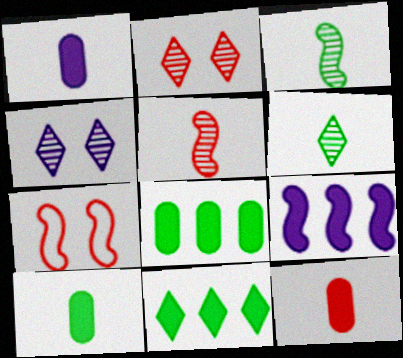[[1, 10, 12], 
[3, 7, 9]]